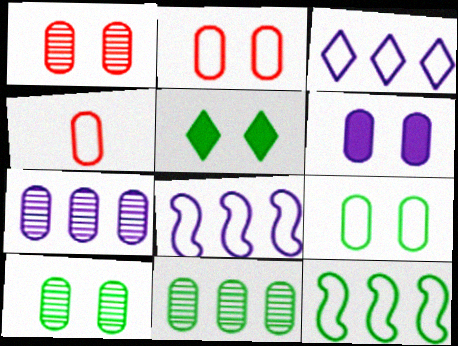[[1, 6, 9], 
[2, 6, 10], 
[4, 6, 11]]